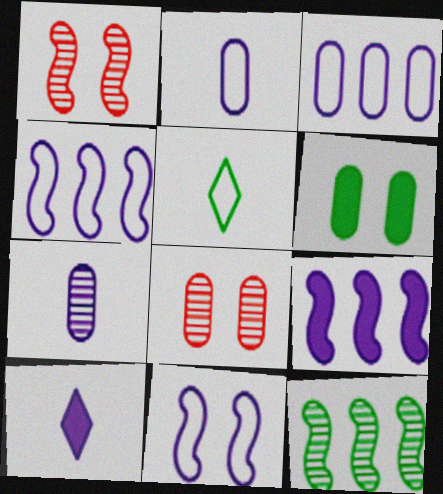[[5, 6, 12], 
[5, 8, 9]]